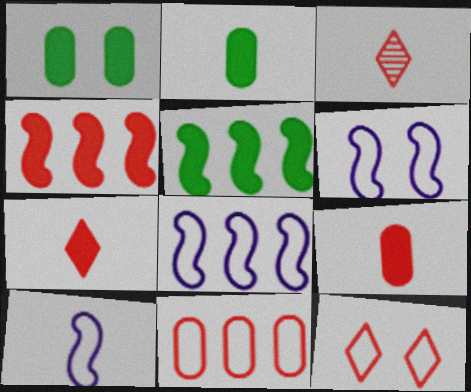[[1, 3, 8], 
[2, 3, 10], 
[6, 8, 10]]